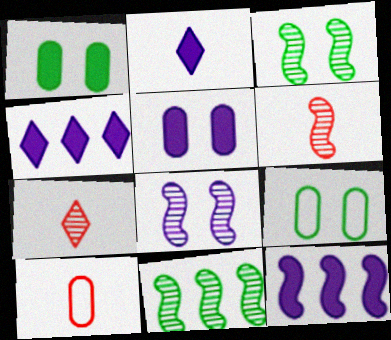[[2, 5, 12], 
[3, 4, 10], 
[4, 6, 9], 
[6, 8, 11], 
[7, 9, 12]]